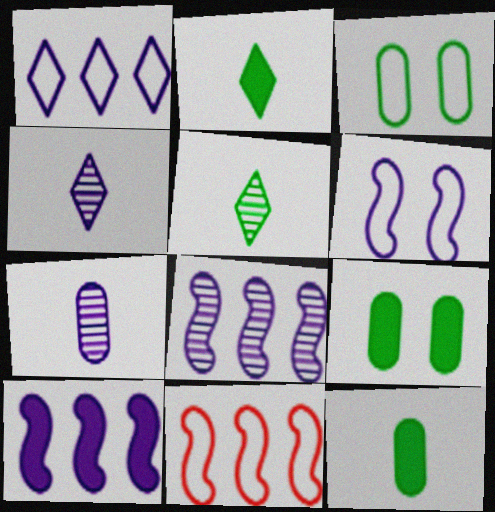[[4, 9, 11]]